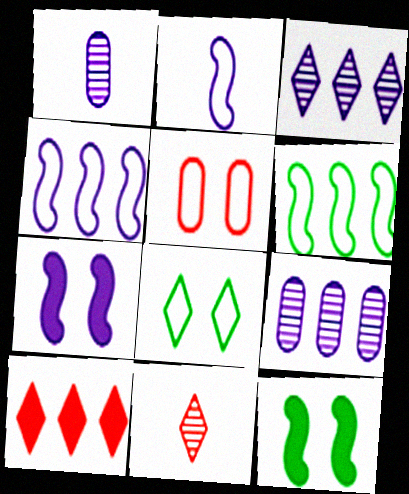[[6, 9, 10]]